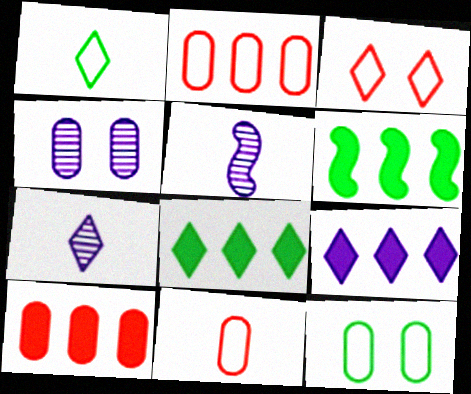[[3, 7, 8], 
[6, 9, 10]]